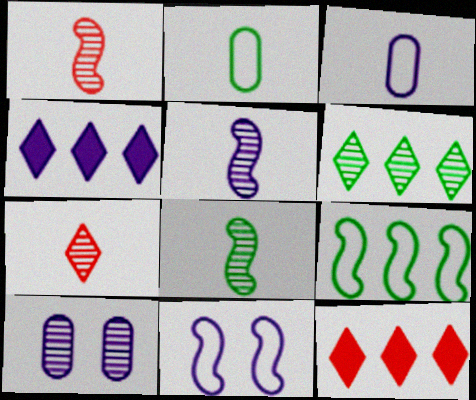[[1, 5, 8], 
[1, 6, 10]]